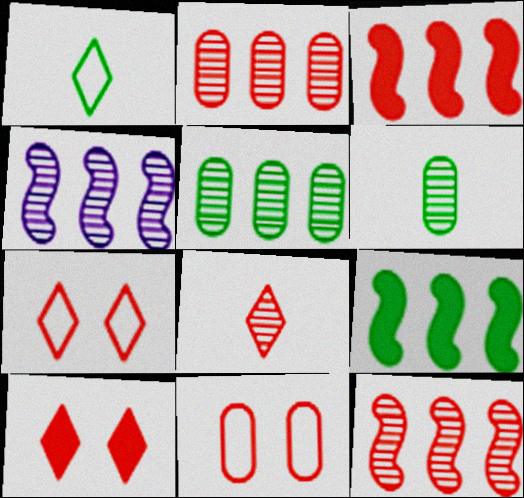[[3, 8, 11]]